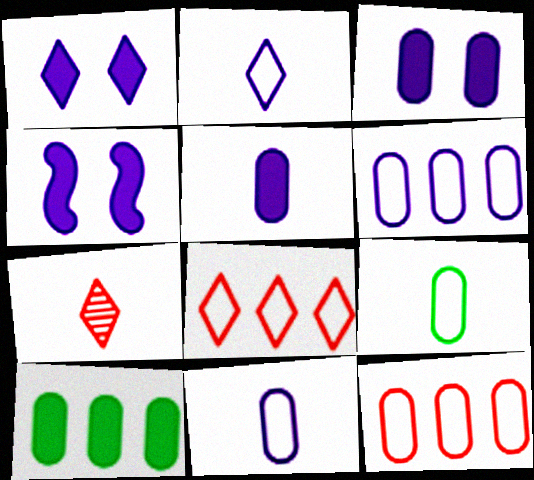[[1, 3, 4]]